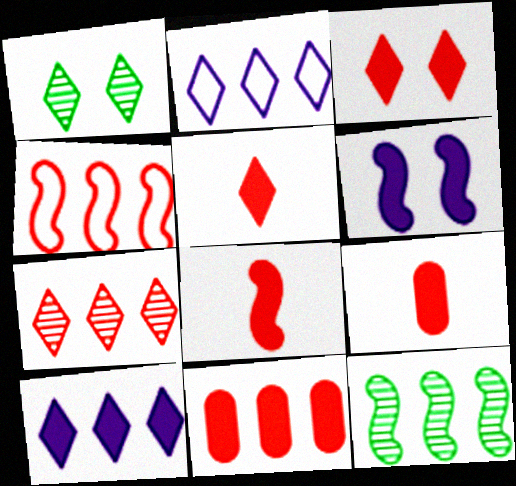[[1, 2, 5], 
[2, 11, 12], 
[3, 8, 11], 
[4, 7, 11], 
[5, 8, 9]]